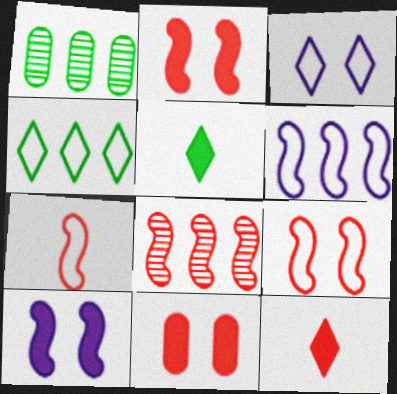[[2, 7, 8]]